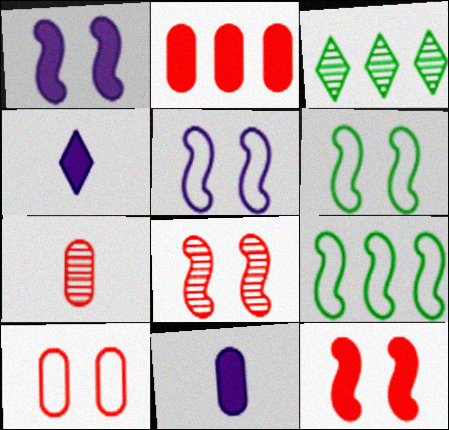[[1, 6, 8], 
[2, 7, 10]]